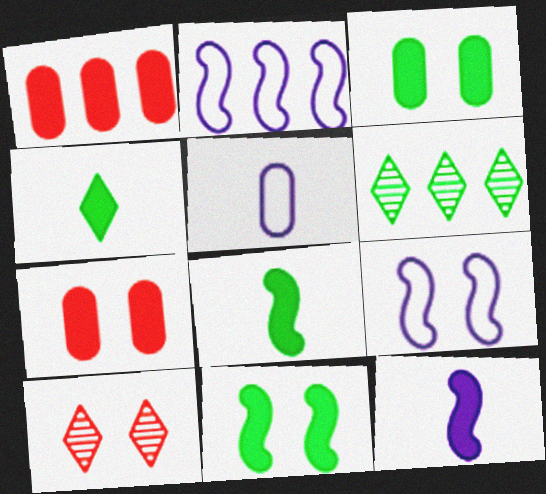[[1, 2, 6], 
[3, 9, 10]]